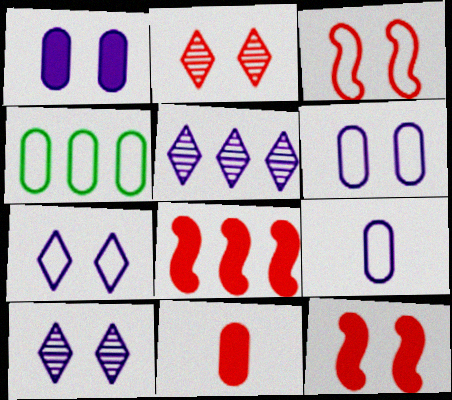[[4, 5, 8]]